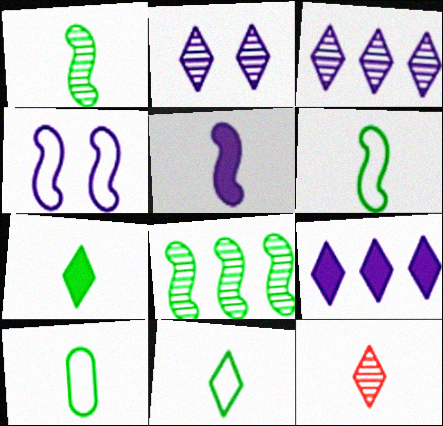[[1, 7, 10], 
[5, 10, 12], 
[6, 10, 11]]